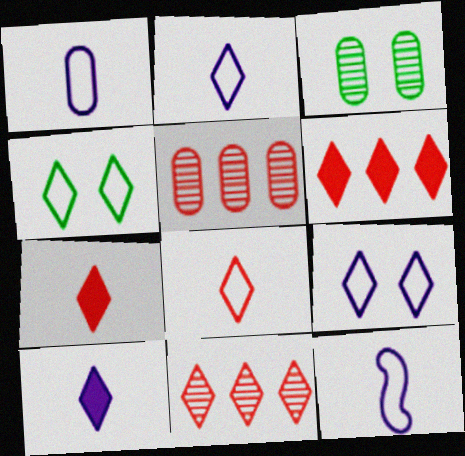[[1, 2, 12], 
[3, 6, 12], 
[4, 10, 11]]